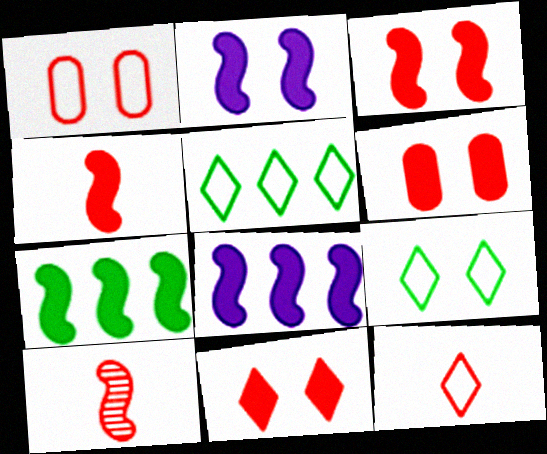[[2, 4, 7], 
[3, 6, 11]]